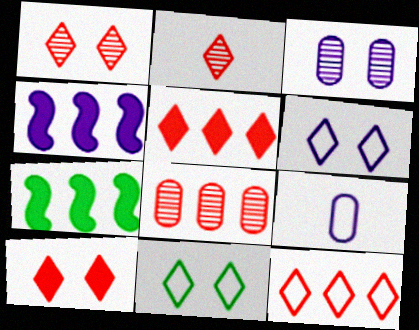[[1, 7, 9], 
[2, 10, 12]]